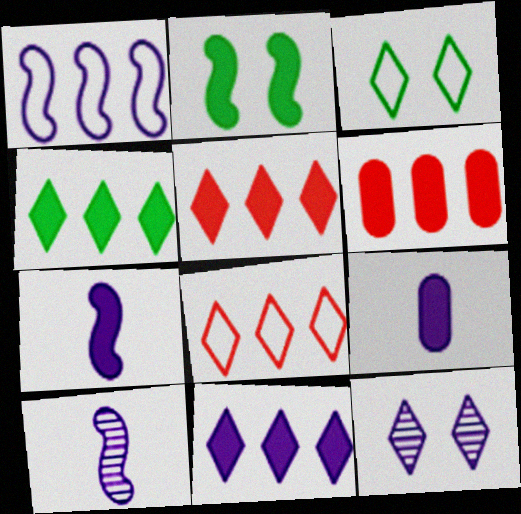[[1, 9, 12], 
[2, 5, 9], 
[3, 6, 10], 
[4, 5, 11]]